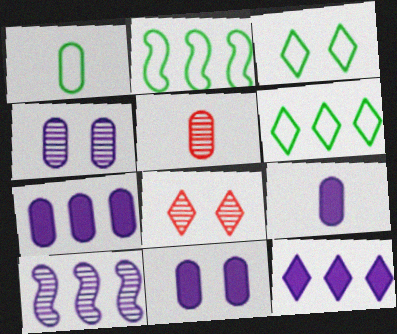[[1, 2, 3], 
[1, 5, 9], 
[2, 8, 9], 
[7, 9, 11]]